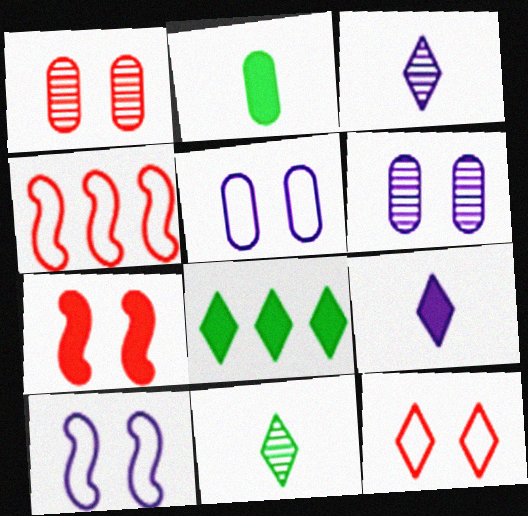[[1, 7, 12], 
[3, 8, 12]]